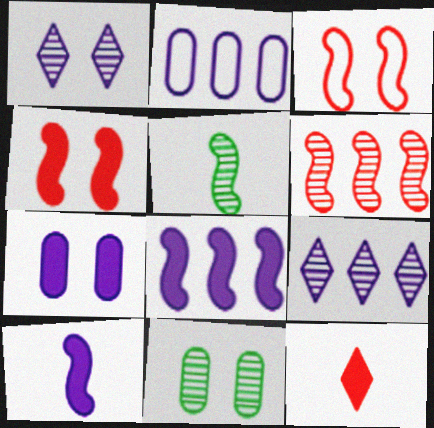[[1, 2, 10], 
[2, 8, 9], 
[3, 5, 8]]